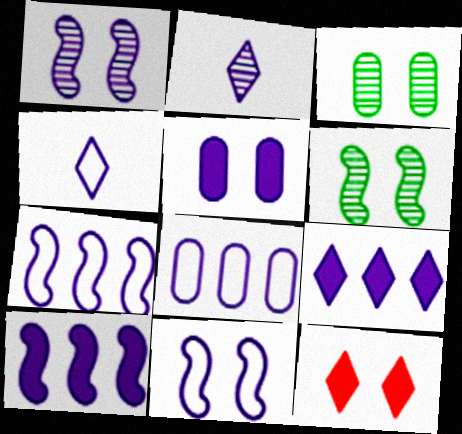[[2, 5, 7], 
[3, 11, 12], 
[4, 8, 11]]